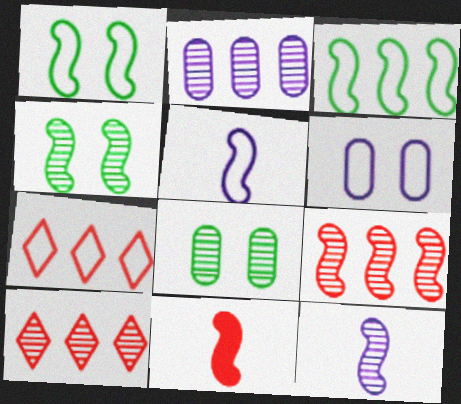[[4, 9, 12], 
[8, 10, 12]]